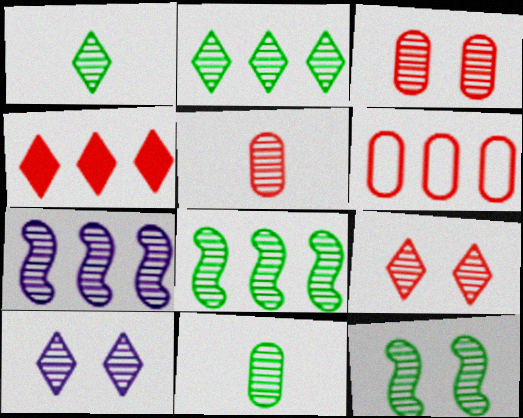[[1, 3, 7], 
[2, 11, 12], 
[3, 10, 12], 
[5, 8, 10], 
[7, 9, 11]]